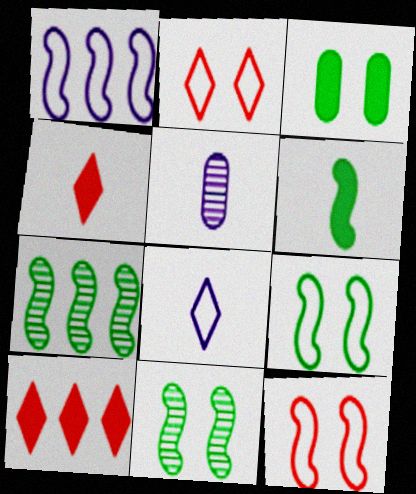[[5, 9, 10], 
[6, 7, 9]]